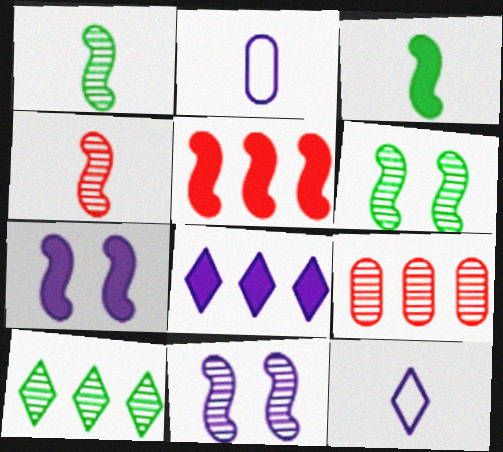[[2, 8, 11], 
[3, 5, 7]]